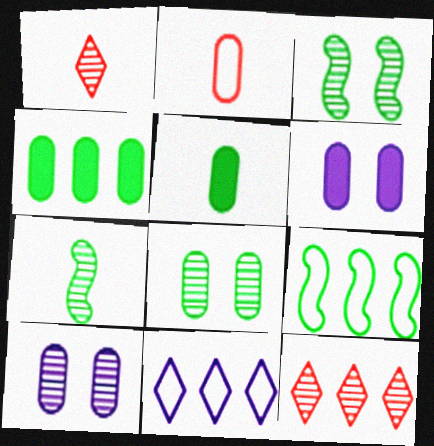[[1, 6, 9], 
[2, 4, 10], 
[7, 10, 12]]